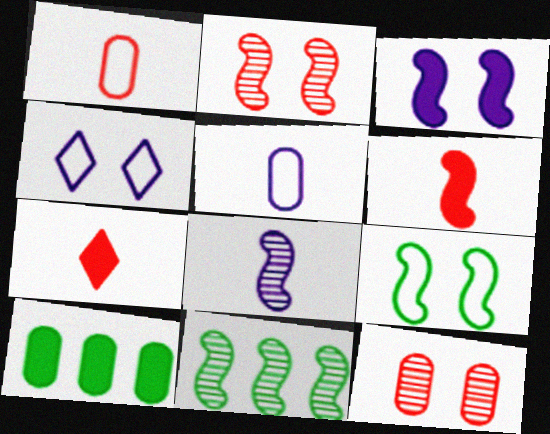[[2, 3, 9], 
[2, 8, 11], 
[3, 7, 10], 
[5, 10, 12]]